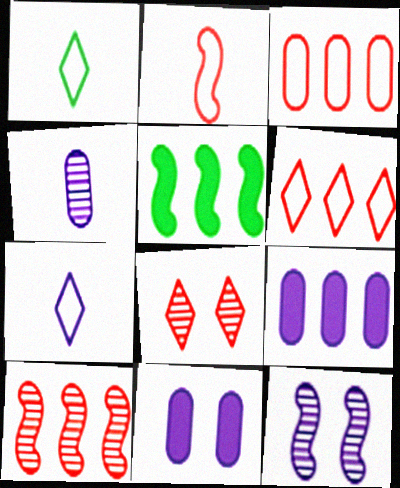[[1, 10, 11], 
[2, 5, 12], 
[7, 9, 12]]